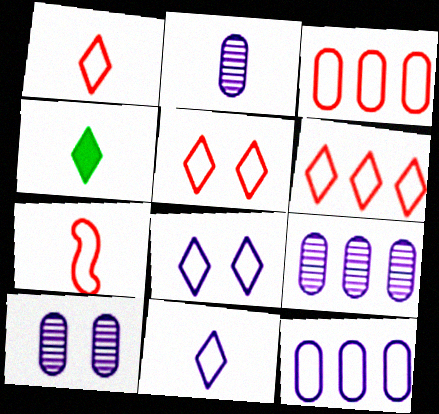[[1, 5, 6], 
[2, 4, 7], 
[2, 9, 10], 
[3, 5, 7]]